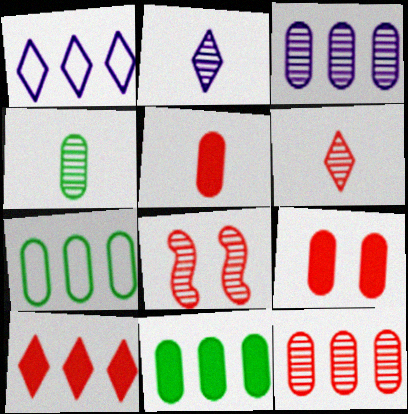[[6, 8, 12]]